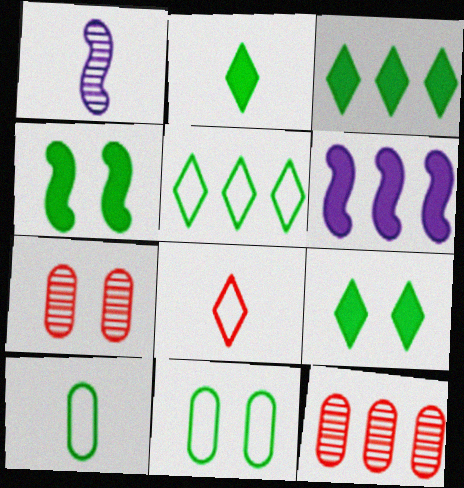[[2, 3, 9], 
[5, 6, 12]]